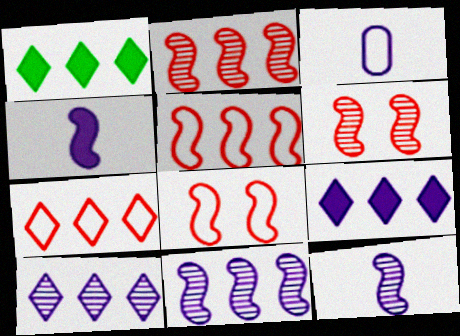[[1, 3, 6], 
[1, 7, 10]]